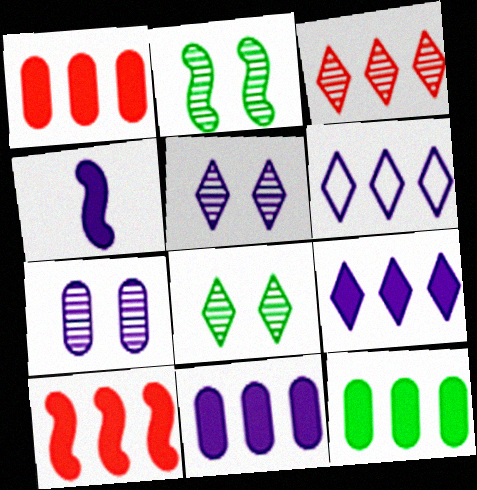[[1, 11, 12], 
[4, 6, 7], 
[9, 10, 12]]